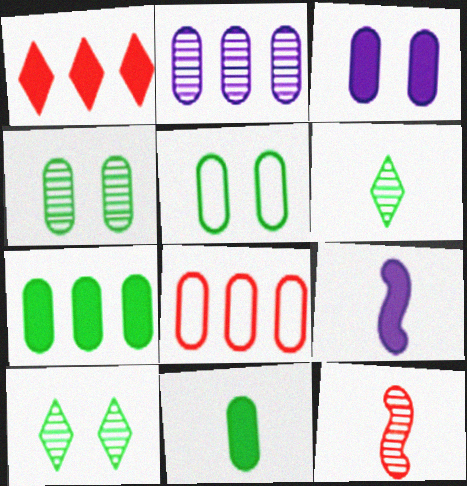[[2, 7, 8], 
[2, 10, 12], 
[8, 9, 10]]